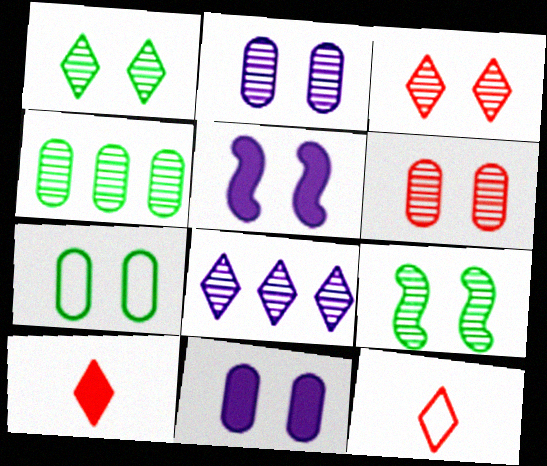[[2, 3, 9], 
[3, 5, 7], 
[4, 5, 12], 
[6, 7, 11]]